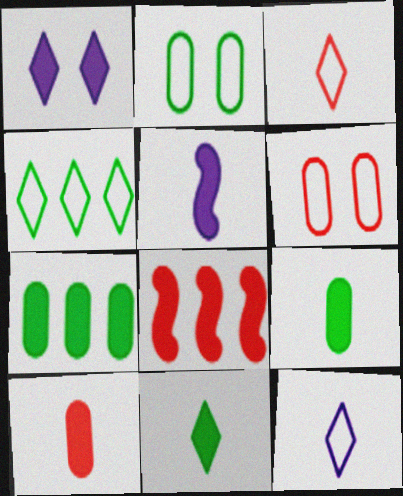[[1, 8, 9], 
[5, 10, 11]]